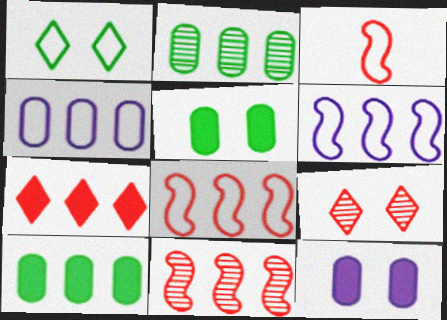[[1, 3, 4], 
[2, 6, 7]]